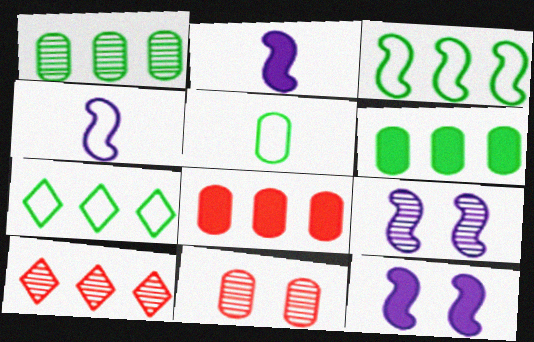[[2, 7, 11], 
[5, 10, 12]]